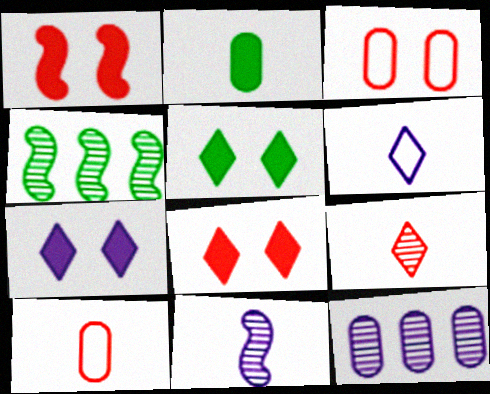[[2, 3, 12], 
[4, 7, 10], 
[5, 7, 8]]